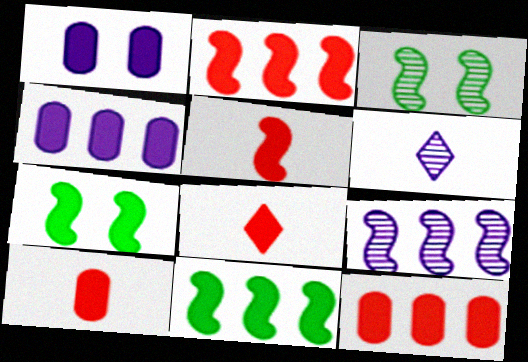[[1, 8, 11], 
[4, 7, 8], 
[5, 8, 10]]